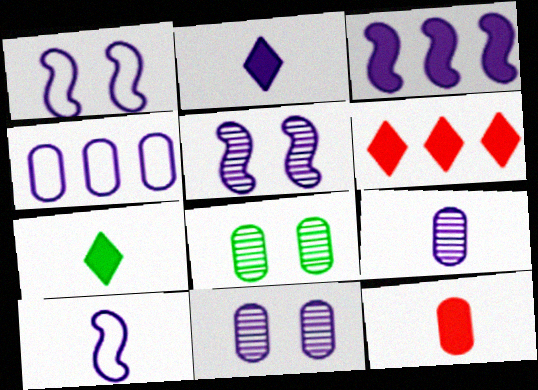[[2, 4, 5], 
[2, 9, 10], 
[3, 5, 10], 
[4, 8, 12], 
[6, 8, 10]]